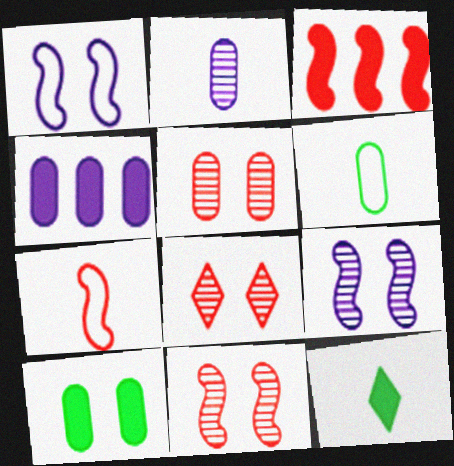[[1, 8, 10], 
[2, 7, 12], 
[3, 7, 11], 
[4, 5, 6], 
[5, 8, 11]]